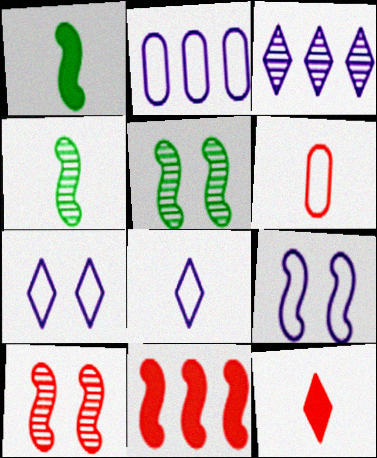[[2, 5, 12], 
[2, 8, 9], 
[4, 9, 11]]